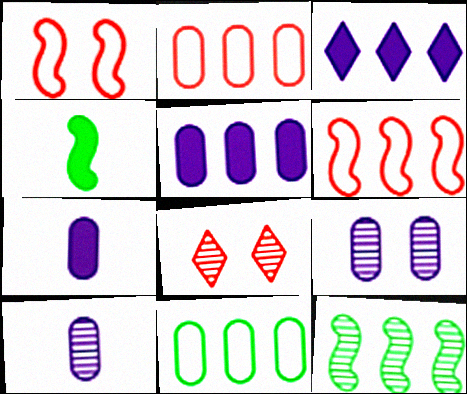[[2, 3, 12], 
[8, 10, 12]]